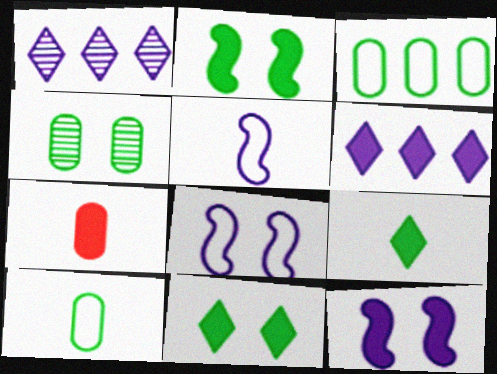[[2, 6, 7]]